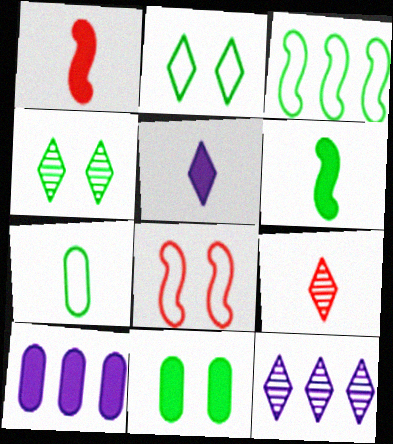[[2, 3, 7], 
[4, 9, 12]]